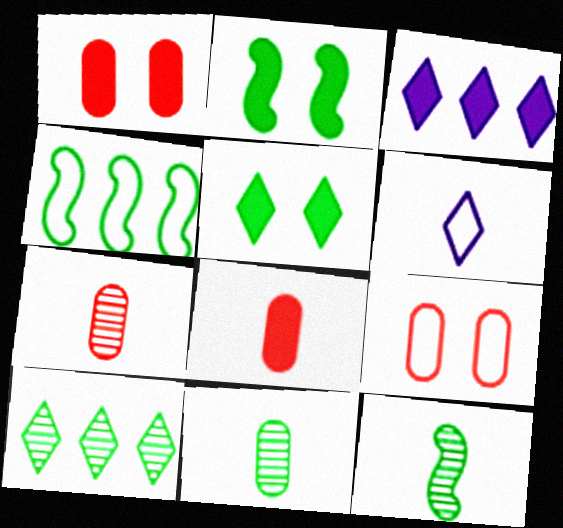[[2, 3, 8], 
[2, 4, 12], 
[3, 9, 12], 
[4, 5, 11], 
[4, 6, 9], 
[6, 8, 12]]